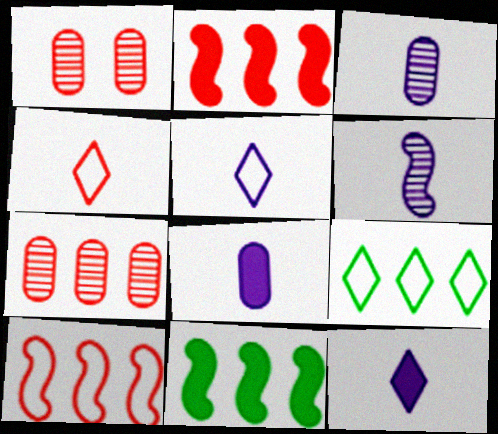[[1, 2, 4], 
[1, 5, 11], 
[5, 6, 8]]